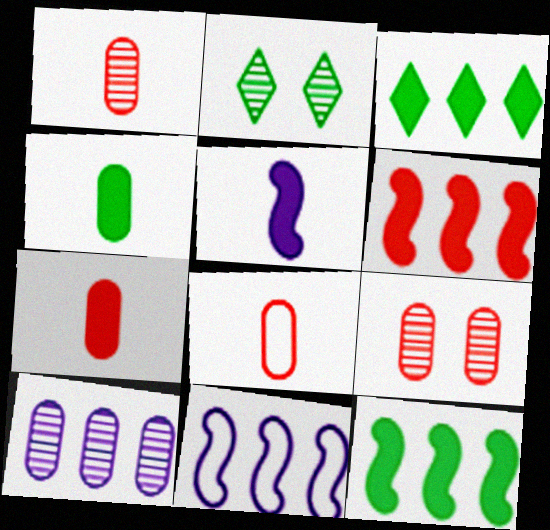[[1, 7, 8], 
[2, 7, 11]]